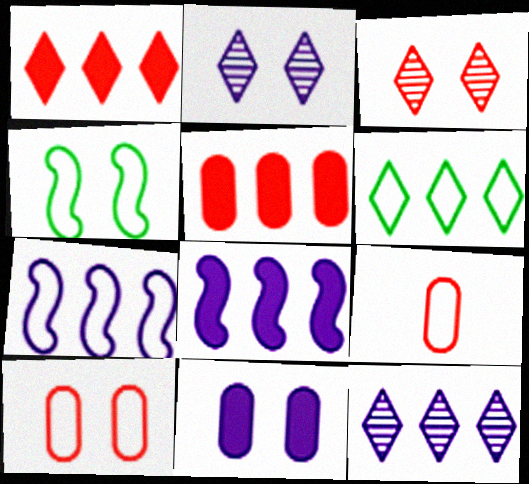[[1, 6, 12], 
[3, 4, 11]]